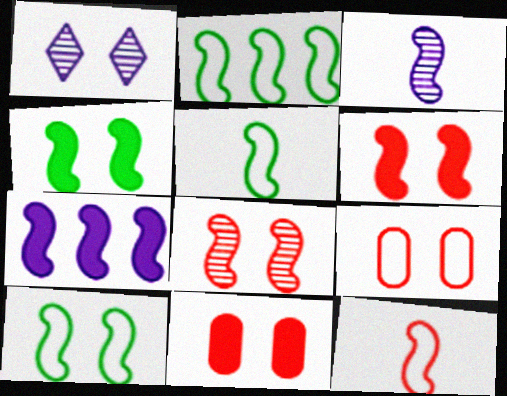[[1, 4, 9], 
[1, 10, 11], 
[2, 3, 6], 
[2, 5, 10], 
[5, 7, 8]]